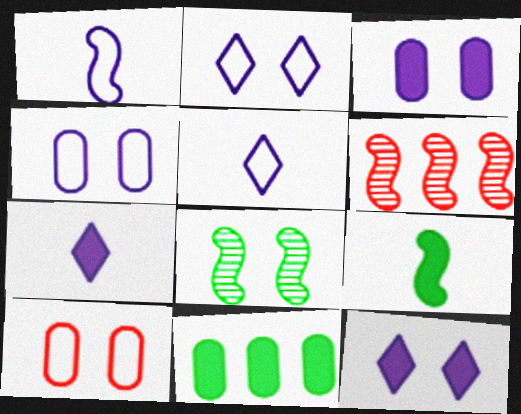[[8, 10, 12]]